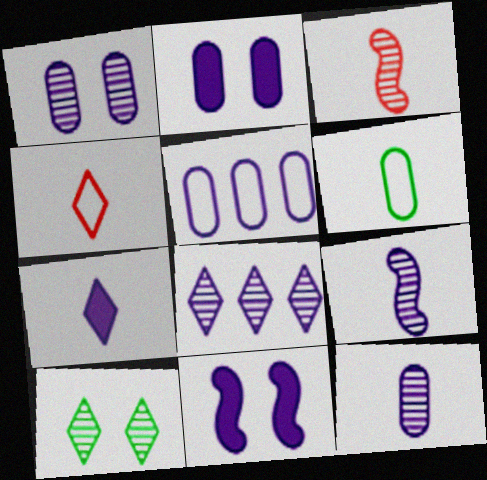[[1, 8, 9], 
[2, 5, 12], 
[3, 6, 7]]